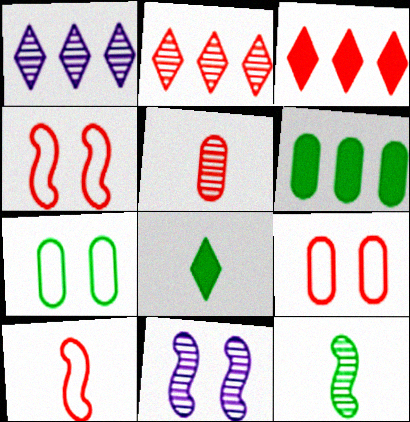[[3, 4, 5]]